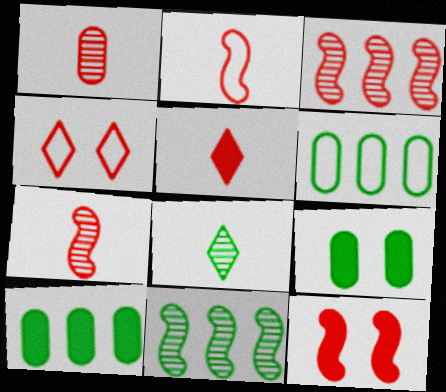[[1, 2, 5], 
[2, 3, 12]]